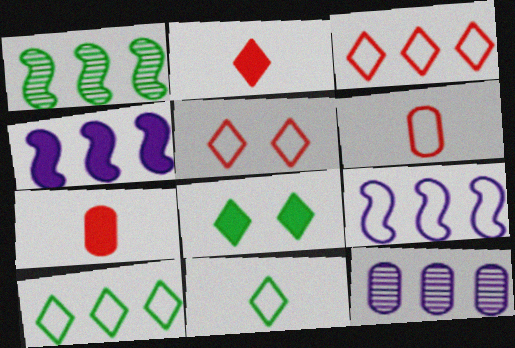[[4, 7, 8]]